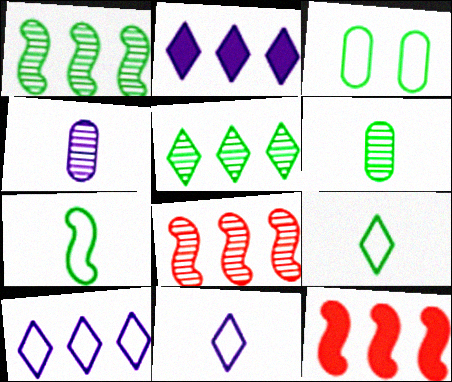[]